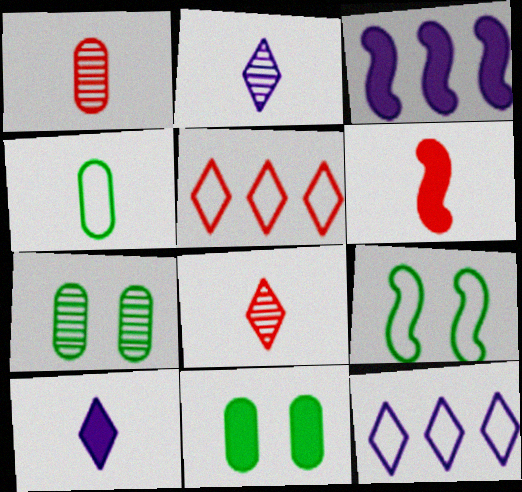[[2, 4, 6], 
[6, 7, 12]]